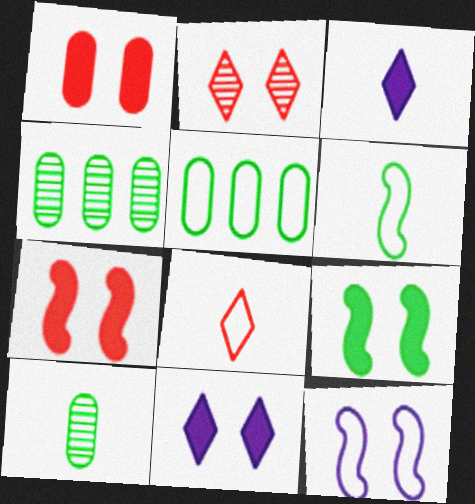[[1, 9, 11], 
[5, 8, 12]]